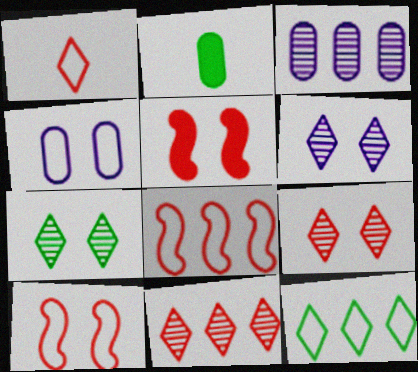[[2, 6, 8], 
[4, 5, 7], 
[6, 7, 9]]